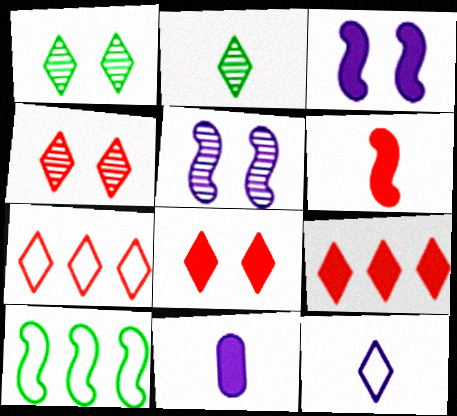[[1, 9, 12], 
[4, 10, 11], 
[5, 6, 10]]